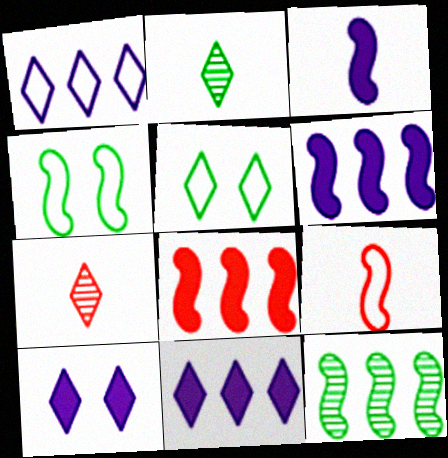[[5, 7, 11]]